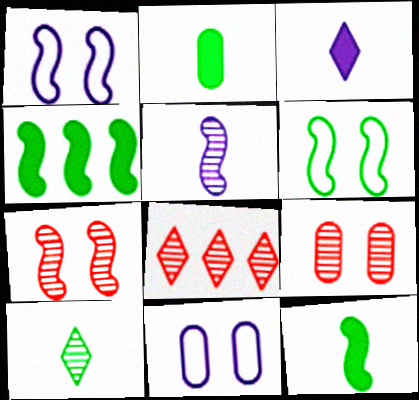[[1, 2, 8], 
[8, 11, 12]]